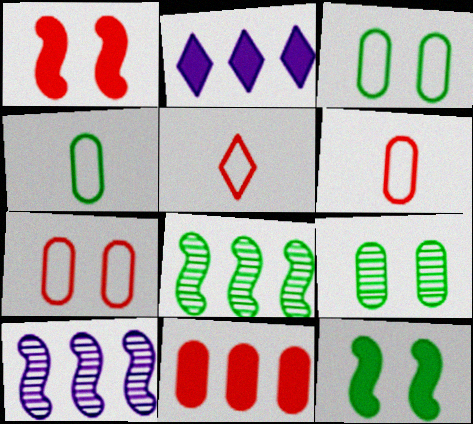[]